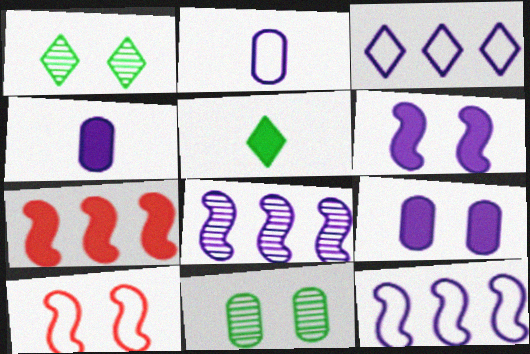[[1, 2, 7], 
[1, 9, 10], 
[5, 7, 9]]